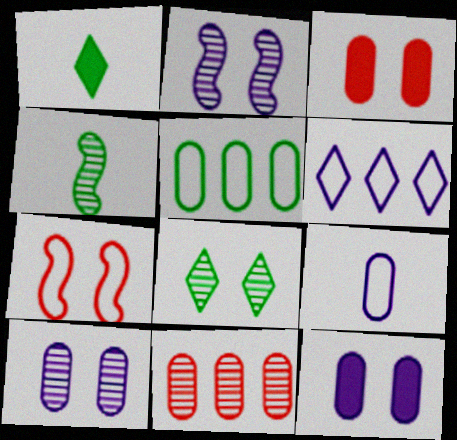[[3, 4, 6], 
[7, 8, 12]]